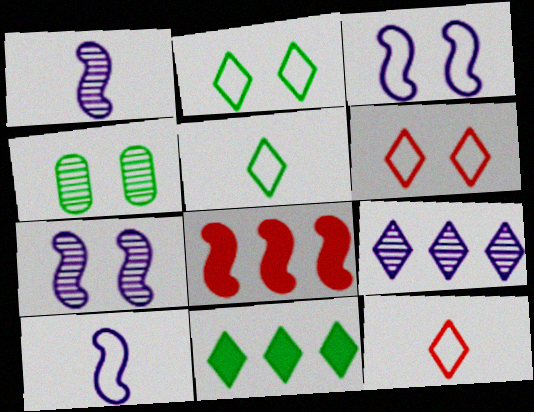[]